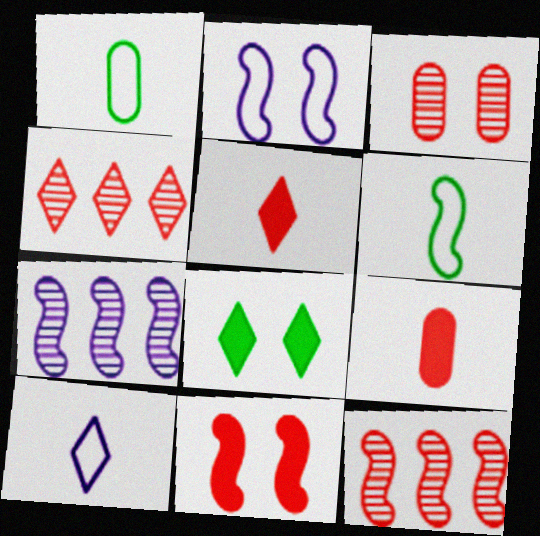[[2, 3, 8], 
[4, 8, 10], 
[6, 7, 11]]